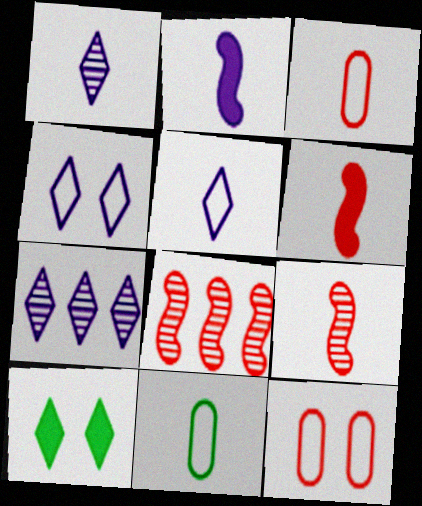[[1, 6, 11]]